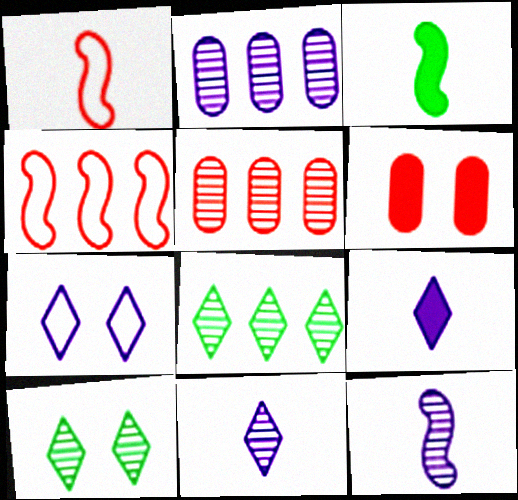[[1, 3, 12], 
[3, 5, 7], 
[5, 10, 12]]